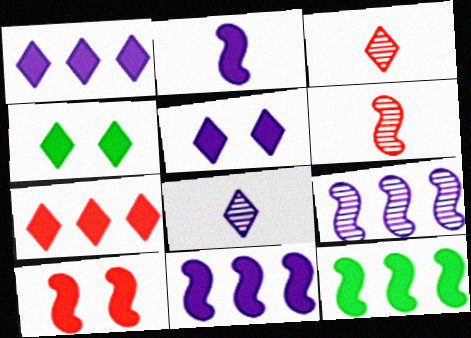[[2, 10, 12]]